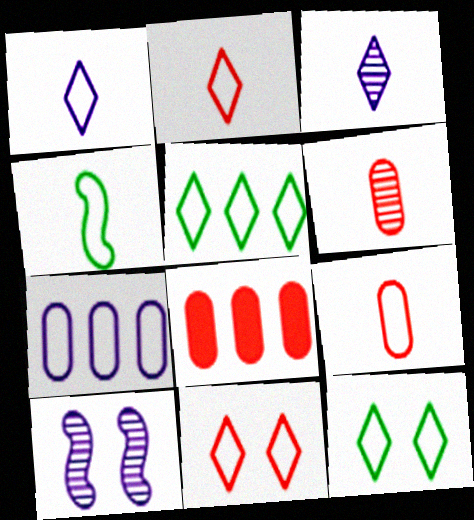[[1, 4, 9], 
[1, 5, 11], 
[4, 7, 11]]